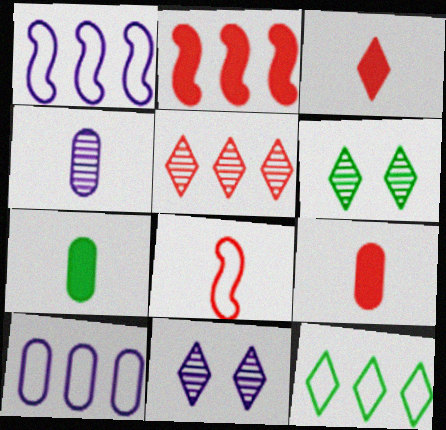[[1, 6, 9], 
[3, 11, 12]]